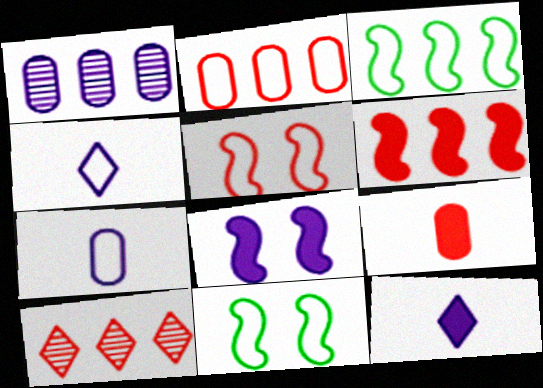[[1, 4, 8], 
[2, 4, 11], 
[2, 6, 10], 
[5, 9, 10]]